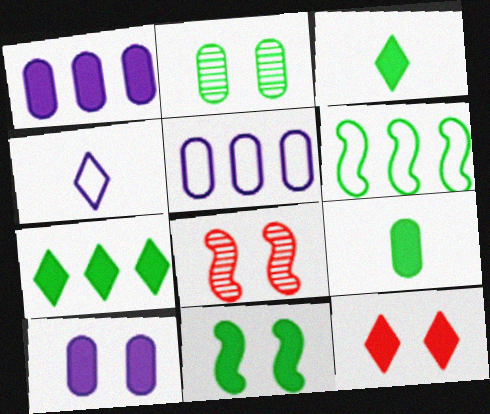[[2, 3, 6], 
[3, 5, 8], 
[7, 9, 11], 
[10, 11, 12]]